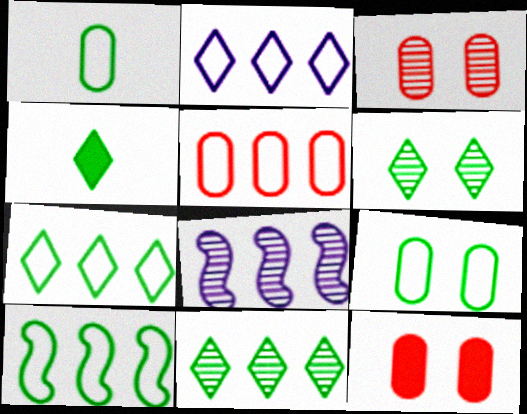[[2, 5, 10], 
[4, 6, 7]]